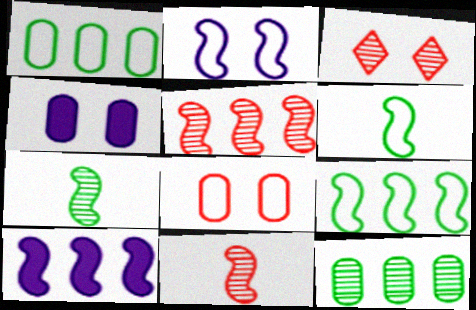[[5, 9, 10]]